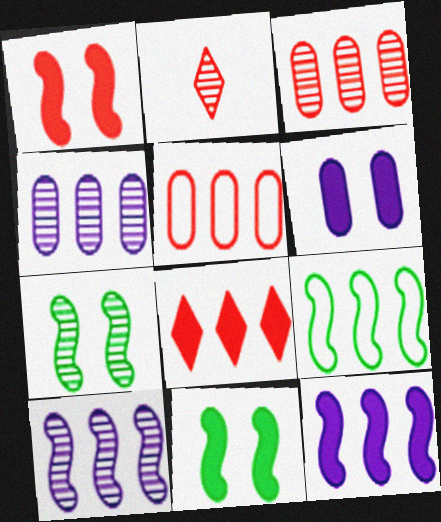[[1, 2, 5], 
[2, 4, 7], 
[2, 6, 9], 
[4, 8, 9]]